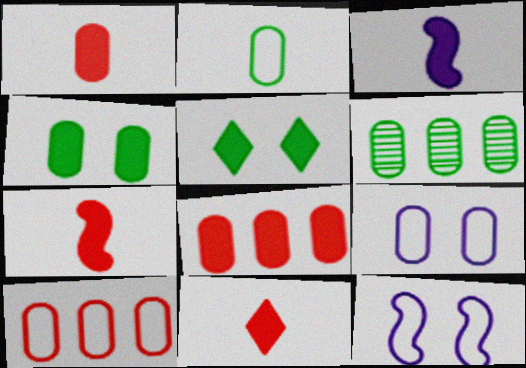[[1, 6, 9], 
[1, 7, 11], 
[2, 4, 6], 
[2, 9, 10], 
[3, 5, 8], 
[6, 11, 12]]